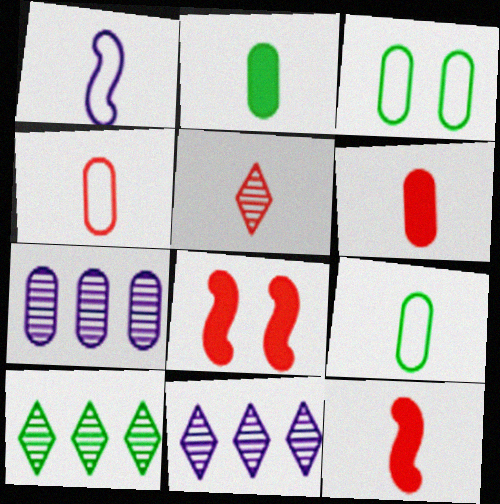[[1, 2, 5], 
[3, 6, 7], 
[3, 11, 12], 
[4, 5, 12], 
[8, 9, 11]]